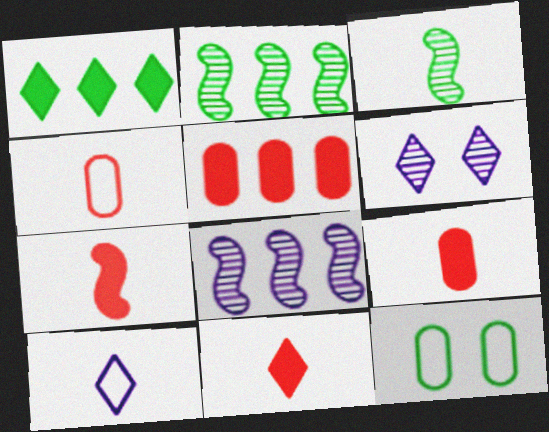[[1, 3, 12], 
[3, 9, 10], 
[7, 9, 11], 
[8, 11, 12]]